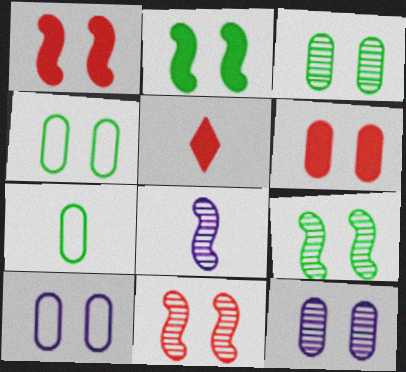[[3, 6, 10], 
[4, 6, 12], 
[5, 7, 8]]